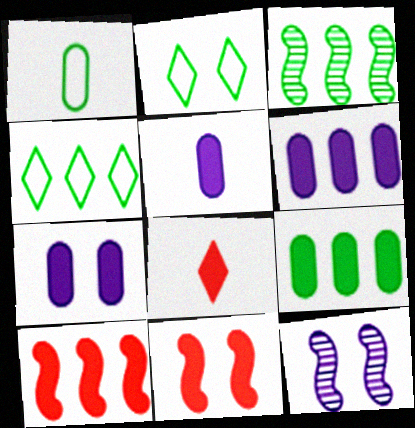[[3, 4, 9], 
[5, 6, 7]]